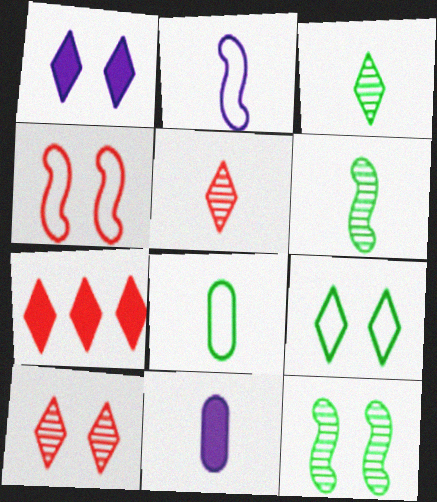[[1, 9, 10]]